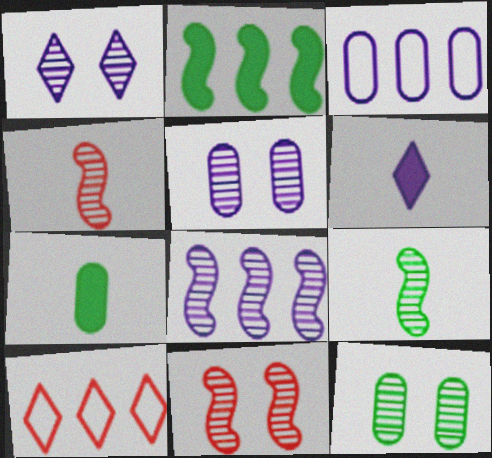[[1, 11, 12], 
[8, 9, 11]]